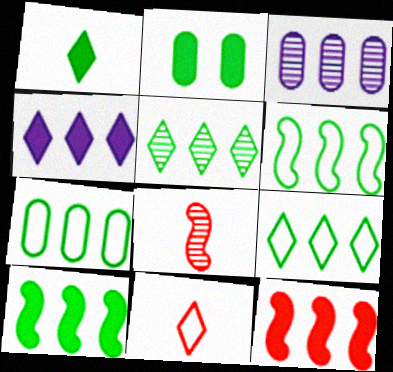[[1, 2, 10], 
[3, 9, 12], 
[5, 7, 10], 
[6, 7, 9]]